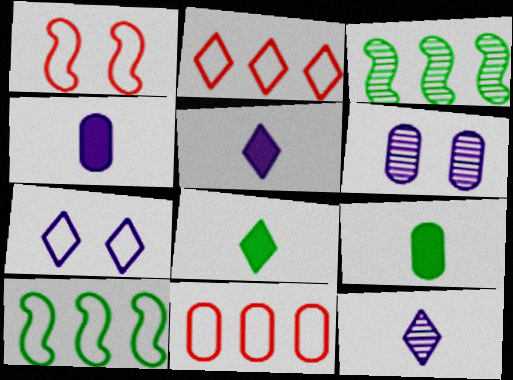[[6, 9, 11]]